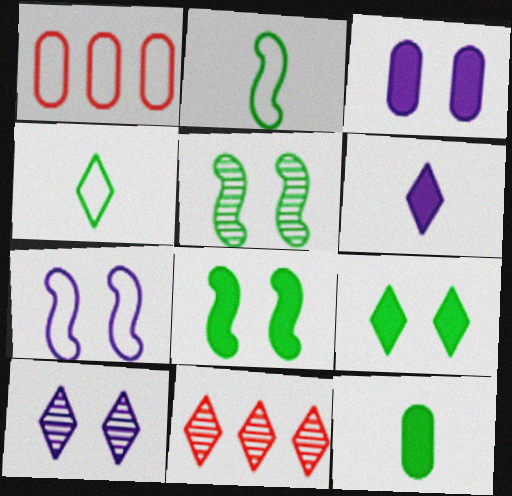[[1, 4, 7], 
[1, 5, 6], 
[2, 3, 11], 
[3, 7, 10], 
[7, 11, 12]]